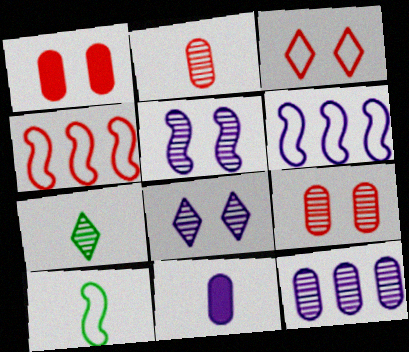[[1, 6, 7], 
[6, 8, 11]]